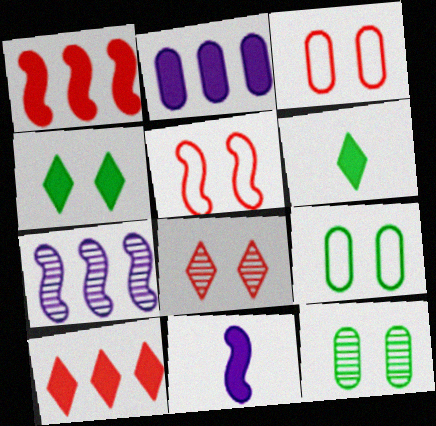[[3, 6, 7]]